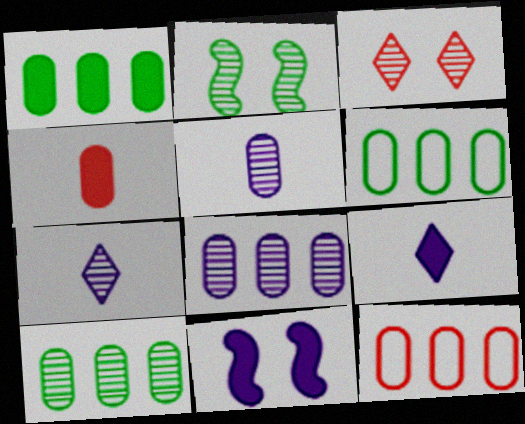[[1, 6, 10], 
[1, 8, 12], 
[2, 9, 12]]